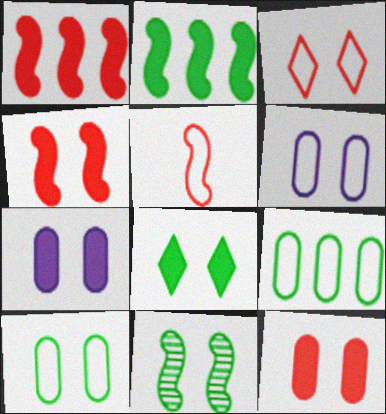[[3, 7, 11], 
[4, 7, 8], 
[8, 10, 11]]